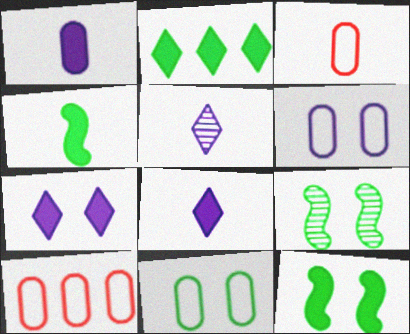[[3, 4, 5], 
[5, 10, 12], 
[8, 9, 10]]